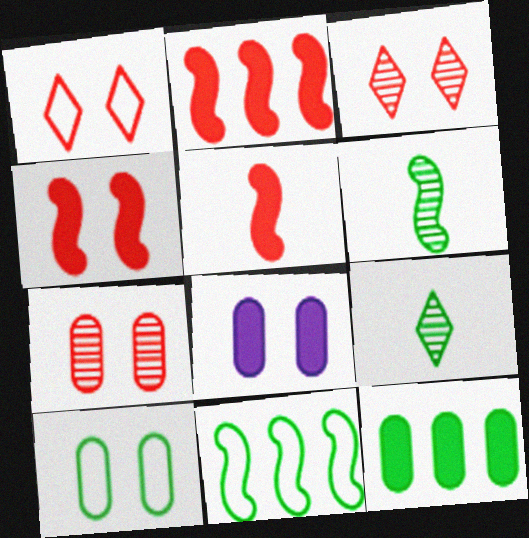[[1, 4, 7], 
[2, 4, 5], 
[7, 8, 10]]